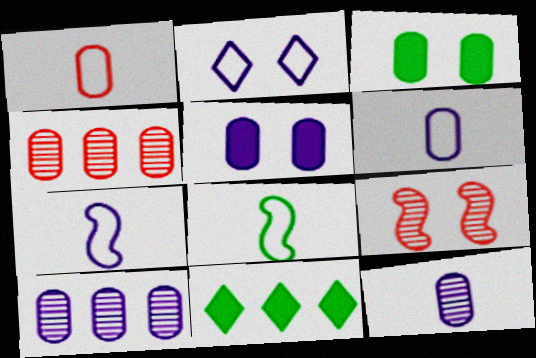[[1, 3, 10], 
[2, 3, 9], 
[3, 4, 6], 
[5, 6, 10], 
[6, 9, 11]]